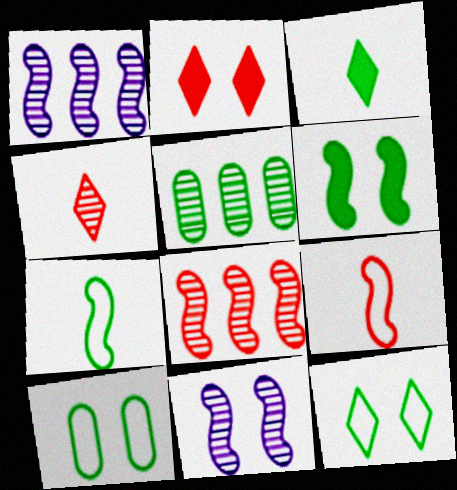[[1, 6, 9], 
[2, 10, 11], 
[4, 5, 11]]